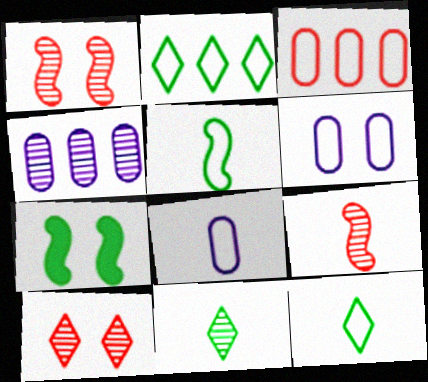[[1, 4, 11], 
[6, 7, 10]]